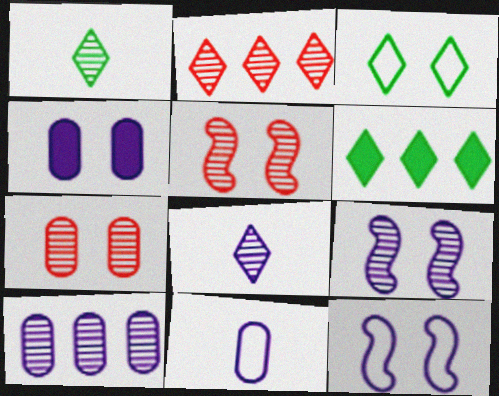[[1, 3, 6], 
[1, 5, 10], 
[3, 4, 5], 
[4, 10, 11], 
[5, 6, 11], 
[8, 9, 10]]